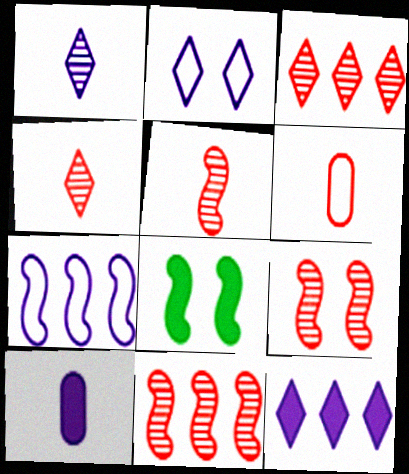[[1, 2, 12], 
[5, 7, 8], 
[5, 9, 11]]